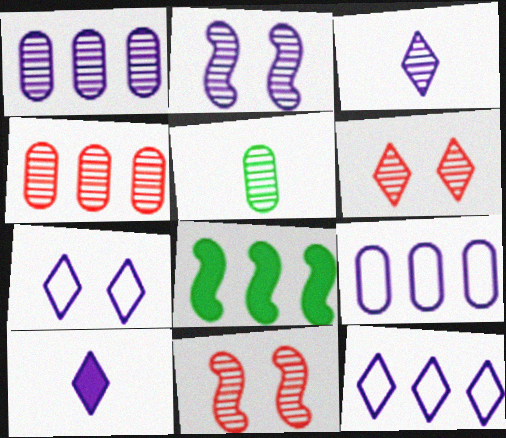[[1, 2, 3], 
[2, 9, 10], 
[4, 8, 12]]